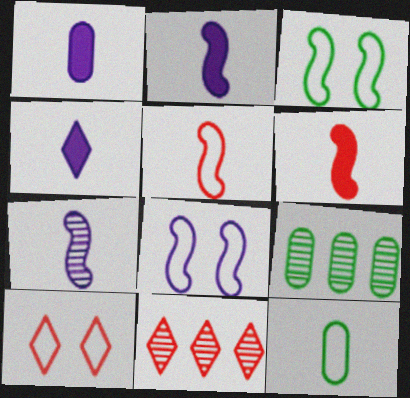[[1, 2, 4], 
[1, 3, 11], 
[2, 9, 10]]